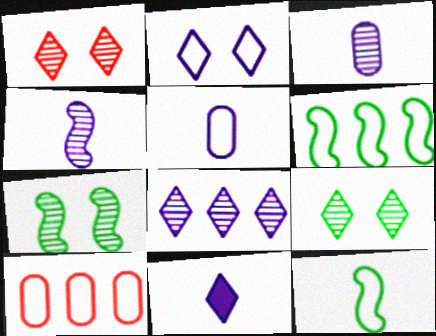[[2, 8, 11], 
[2, 10, 12], 
[4, 5, 11], 
[7, 10, 11]]